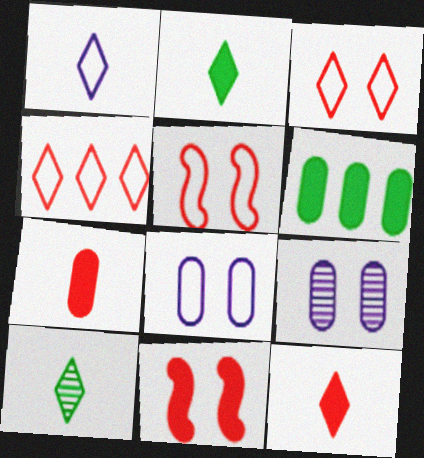[[1, 10, 12]]